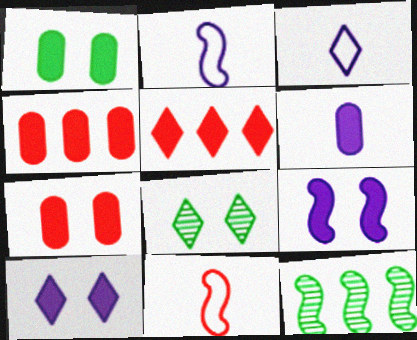[[1, 4, 6], 
[2, 4, 8], 
[3, 5, 8], 
[3, 7, 12], 
[9, 11, 12]]